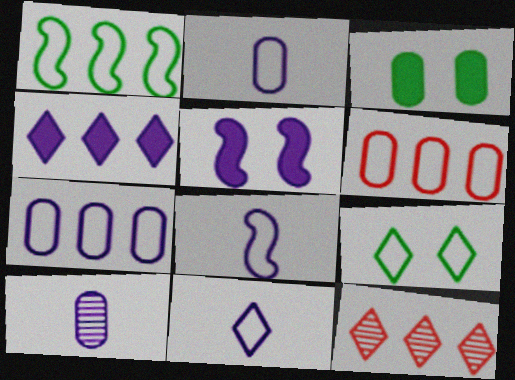[[2, 8, 11], 
[3, 6, 10], 
[3, 8, 12], 
[6, 8, 9]]